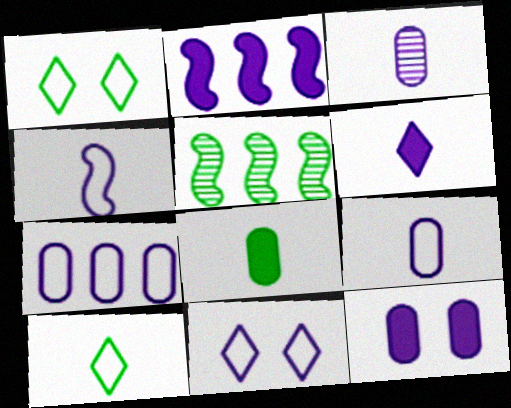[[1, 5, 8], 
[2, 3, 11], 
[2, 6, 12], 
[3, 4, 6], 
[3, 7, 12], 
[4, 7, 11]]